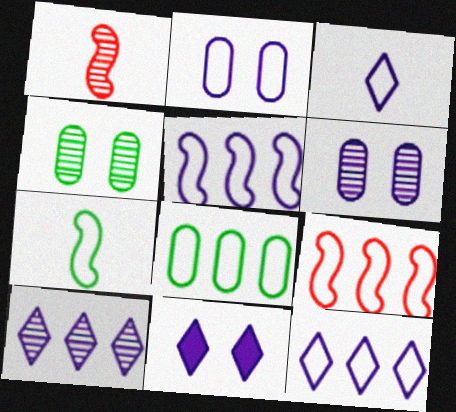[[1, 4, 10], 
[1, 8, 11], 
[2, 3, 5], 
[3, 10, 11], 
[8, 9, 12]]